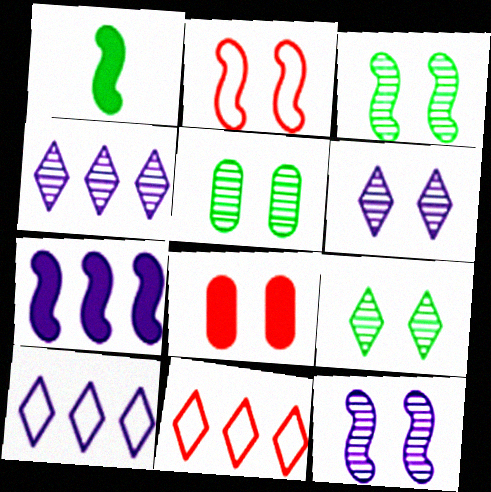[[3, 5, 9]]